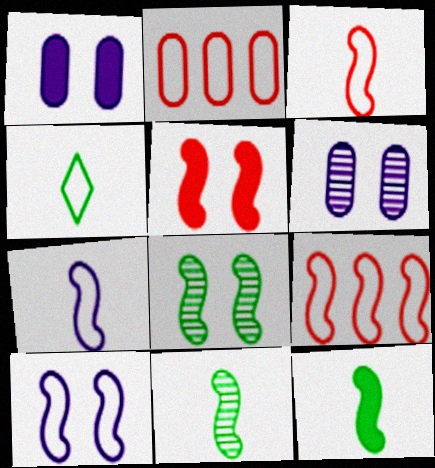[[2, 4, 10], 
[5, 8, 10]]